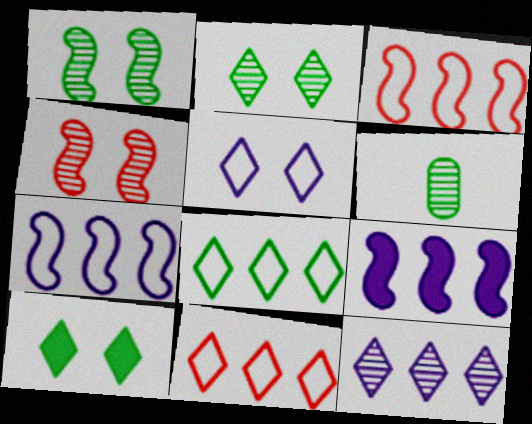[[4, 6, 12]]